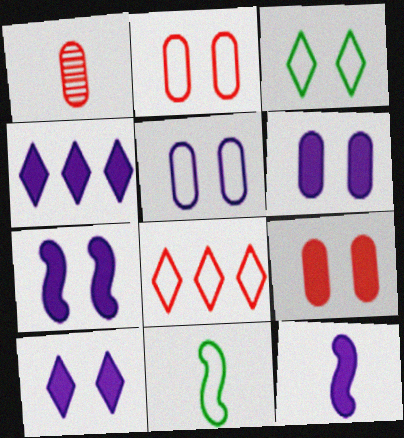[[4, 6, 12], 
[5, 8, 11], 
[6, 7, 10]]